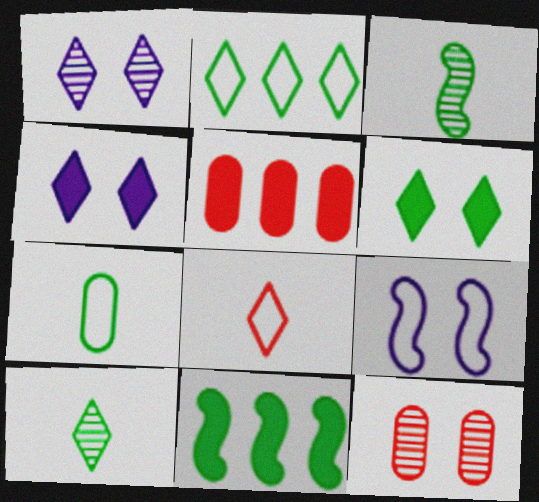[[2, 6, 10], 
[5, 9, 10], 
[6, 9, 12]]